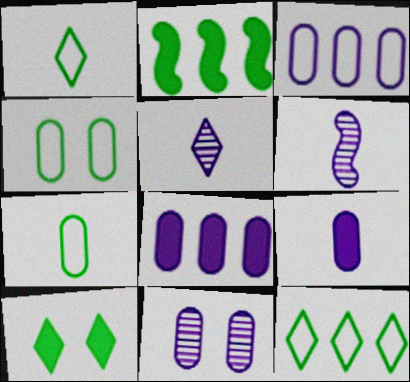[[3, 9, 11]]